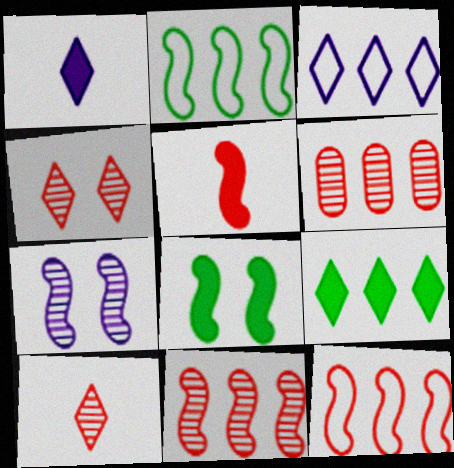[[2, 5, 7]]